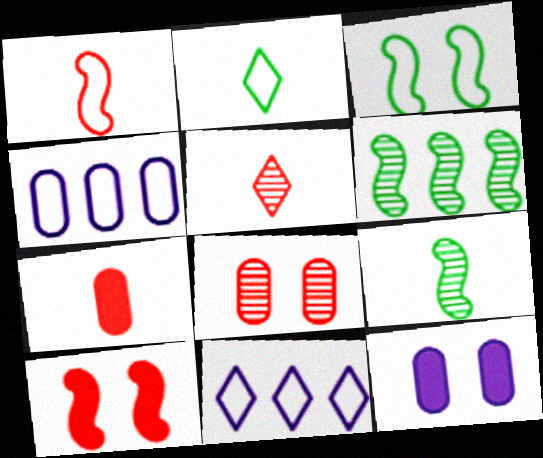[[1, 5, 7]]